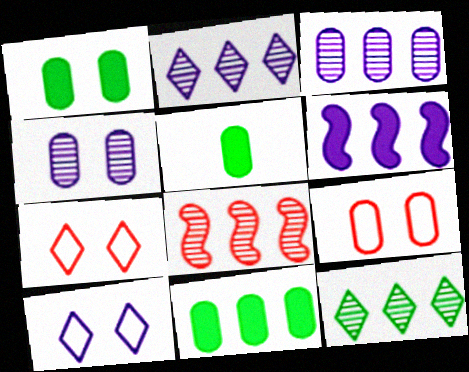[[1, 4, 9], 
[1, 5, 11], 
[3, 5, 9], 
[3, 8, 12], 
[5, 8, 10]]